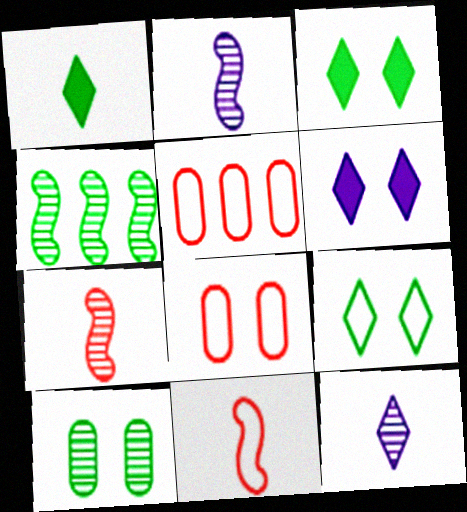[[2, 3, 5]]